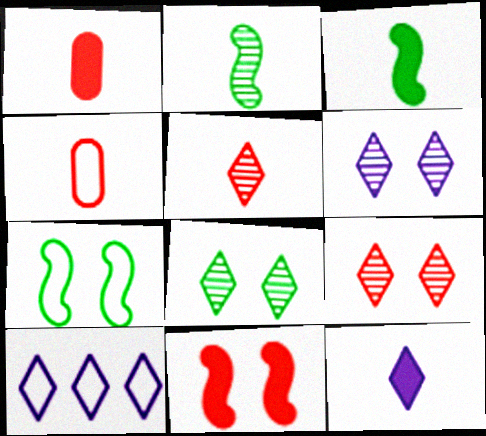[[1, 3, 12], 
[2, 4, 12], 
[4, 7, 10], 
[6, 8, 9], 
[6, 10, 12]]